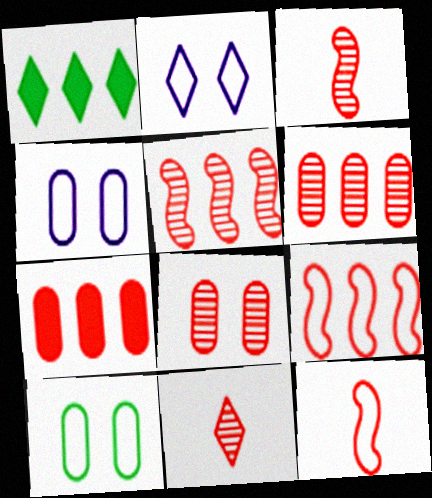[[1, 2, 11], 
[1, 3, 4], 
[5, 8, 11]]